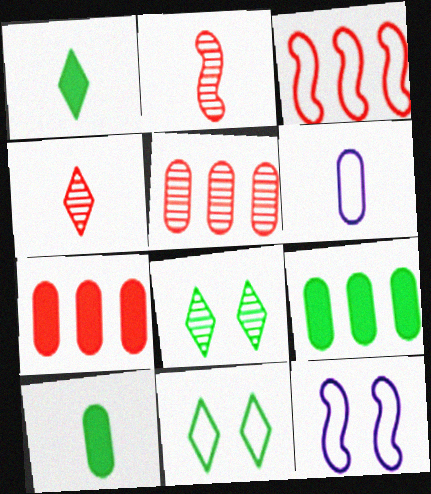[[1, 2, 6], 
[1, 5, 12], 
[3, 6, 11], 
[4, 9, 12]]